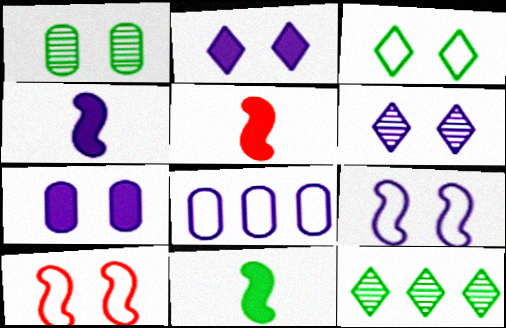[[1, 2, 10], 
[4, 5, 11], 
[4, 6, 8], 
[6, 7, 9]]